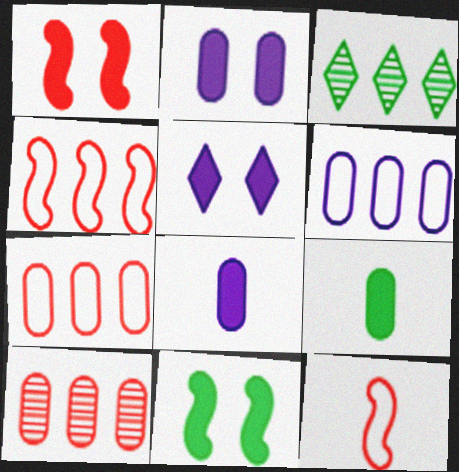[[2, 3, 12]]